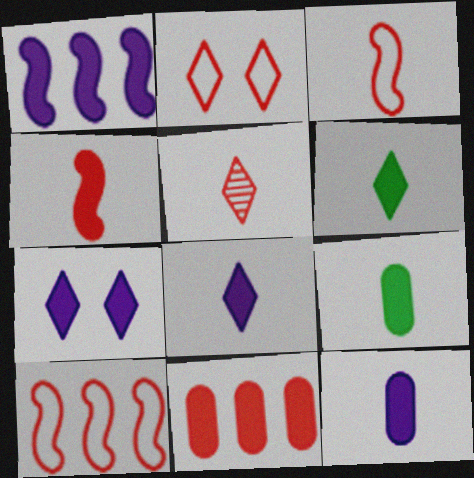[[1, 7, 12], 
[4, 6, 12], 
[4, 8, 9]]